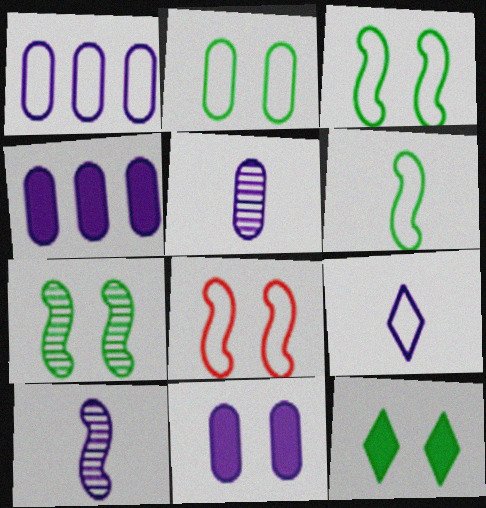[[1, 5, 11], 
[2, 7, 12]]